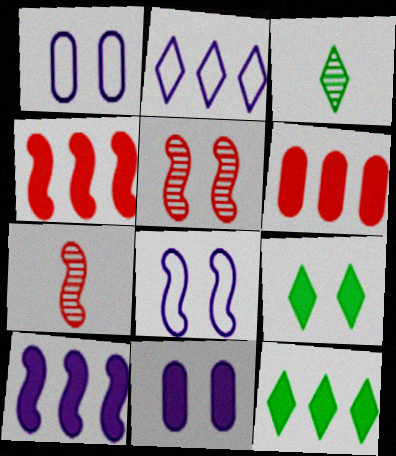[[1, 3, 4], 
[1, 5, 9], 
[1, 7, 12], 
[3, 6, 8], 
[6, 10, 12]]